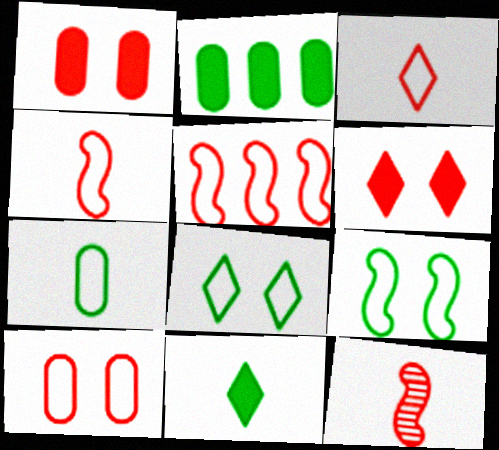[[3, 5, 10]]